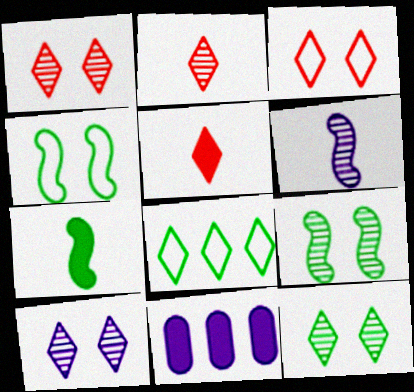[[1, 10, 12], 
[2, 4, 11], 
[5, 8, 10]]